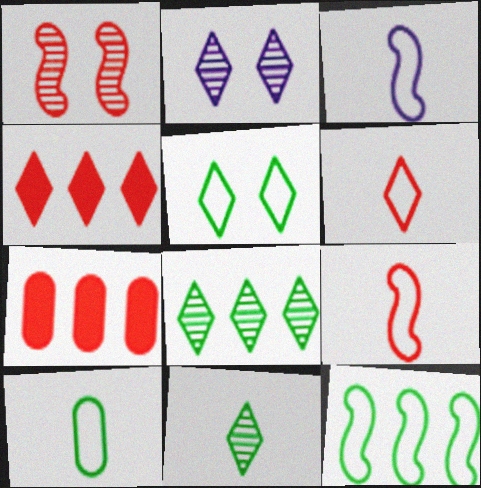[[1, 6, 7], 
[3, 6, 10], 
[5, 10, 12]]